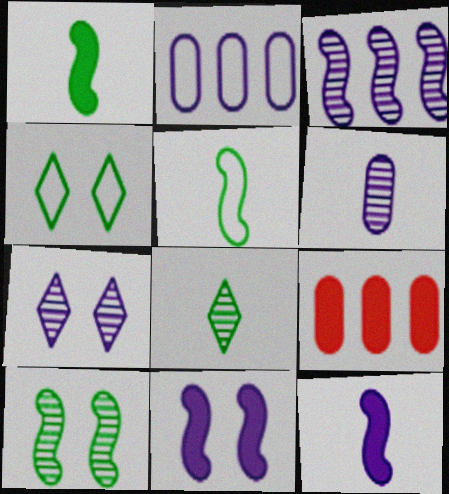[[2, 7, 12], 
[3, 6, 7], 
[5, 7, 9]]